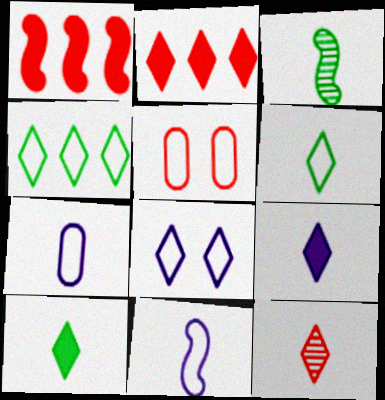[[1, 5, 12], 
[4, 5, 11], 
[6, 9, 12]]